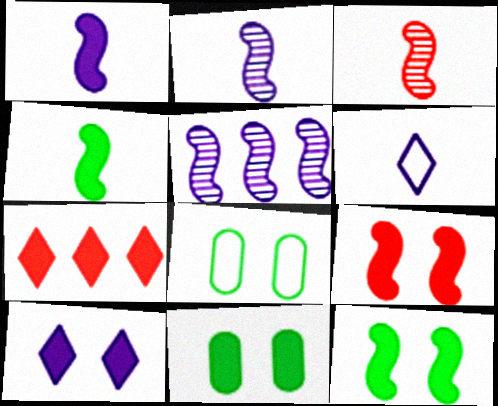[[1, 7, 11], 
[2, 7, 8], 
[9, 10, 11]]